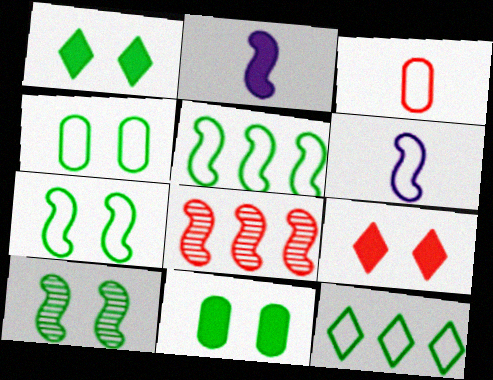[[1, 4, 10], 
[2, 7, 8], 
[3, 8, 9]]